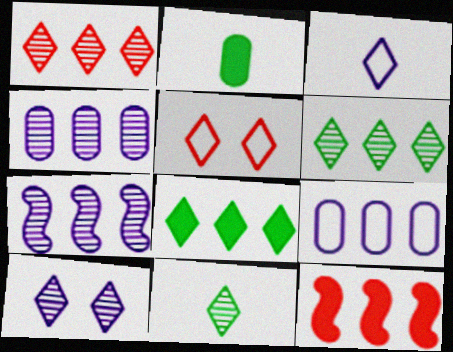[[1, 10, 11], 
[2, 5, 7], 
[6, 9, 12]]